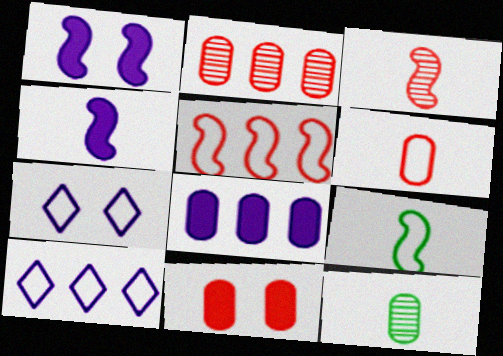[[2, 6, 11], 
[3, 4, 9]]